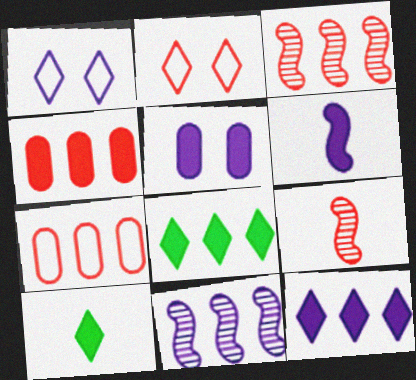[[2, 4, 9], 
[5, 6, 12], 
[7, 8, 11]]